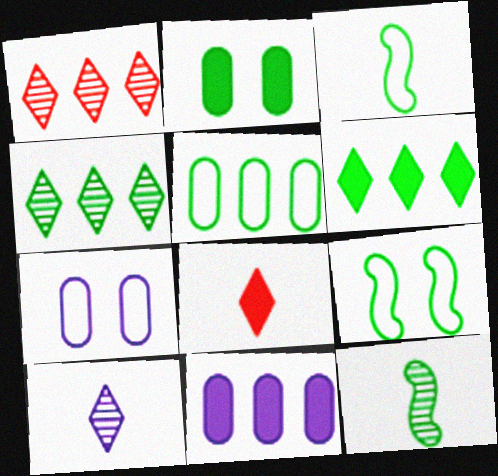[[2, 3, 4]]